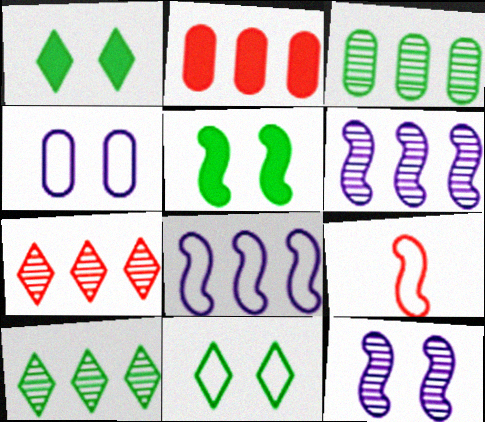[[2, 8, 10], 
[3, 6, 7], 
[5, 6, 9]]